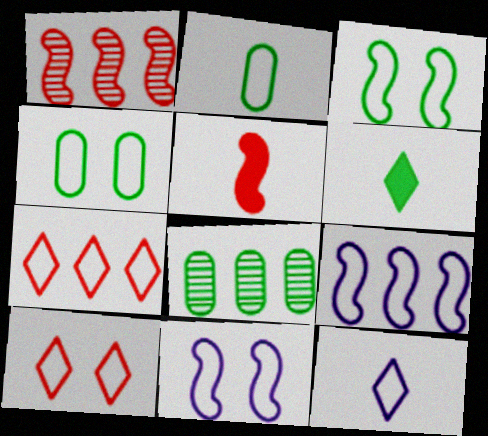[[2, 7, 11], 
[2, 9, 10], 
[3, 6, 8], 
[4, 10, 11]]